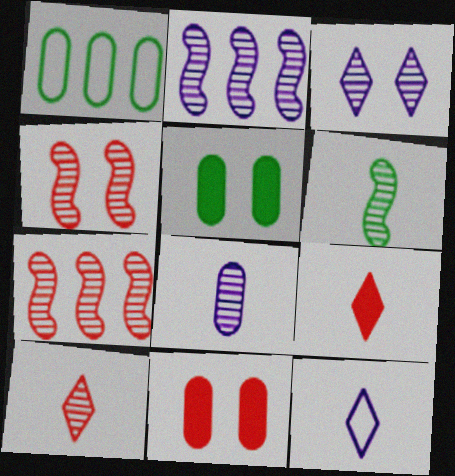[[1, 8, 11], 
[2, 3, 8], 
[2, 4, 6], 
[5, 7, 12], 
[6, 8, 10]]